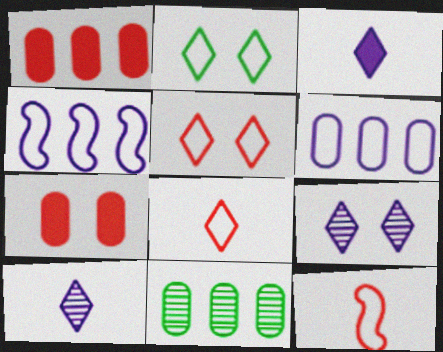[[1, 6, 11], 
[2, 6, 12]]